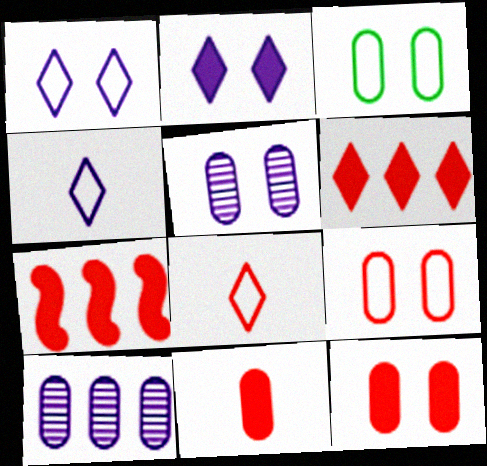[[3, 5, 12], 
[3, 10, 11]]